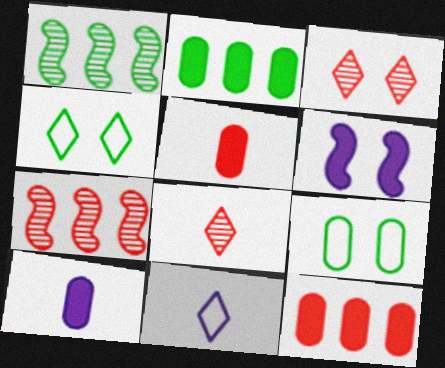[[3, 6, 9], 
[4, 7, 10]]